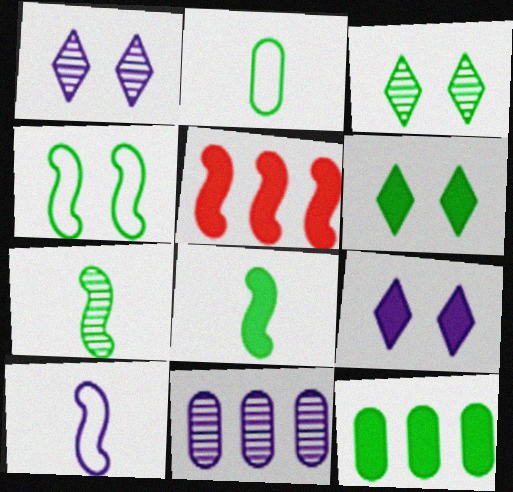[[1, 2, 5], 
[6, 8, 12], 
[9, 10, 11]]